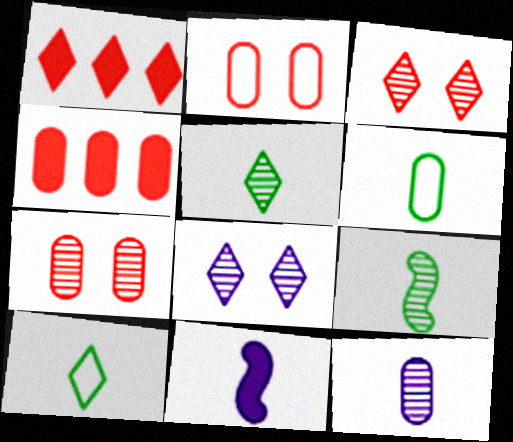[[1, 8, 10]]